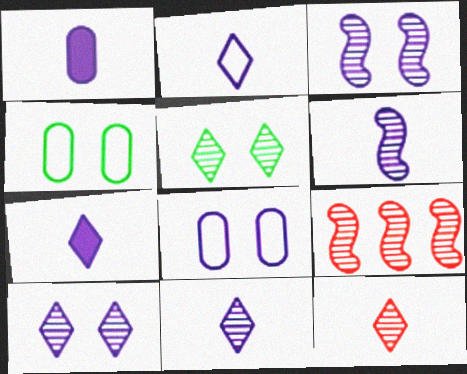[[1, 2, 6], 
[2, 7, 11], 
[4, 7, 9]]